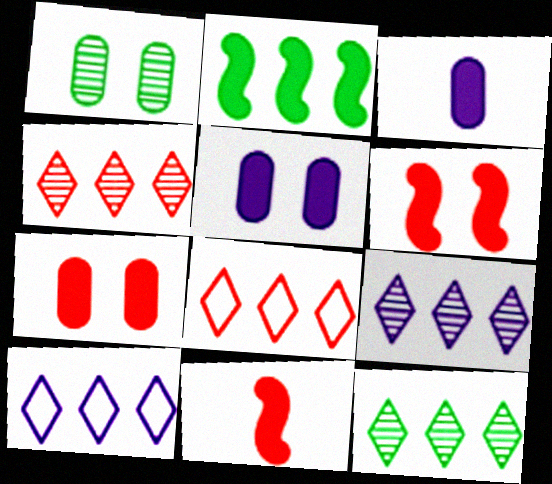[[1, 10, 11], 
[4, 9, 12]]